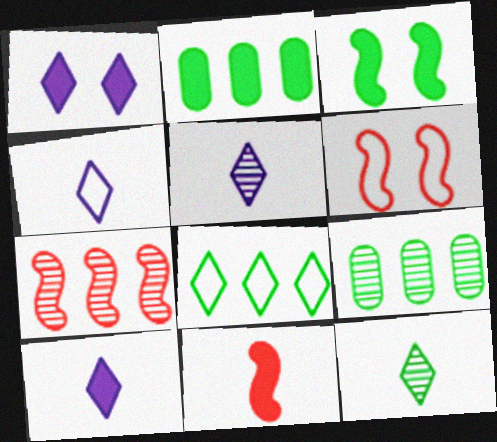[[1, 2, 11], 
[2, 5, 6], 
[4, 5, 10], 
[6, 7, 11], 
[6, 9, 10]]